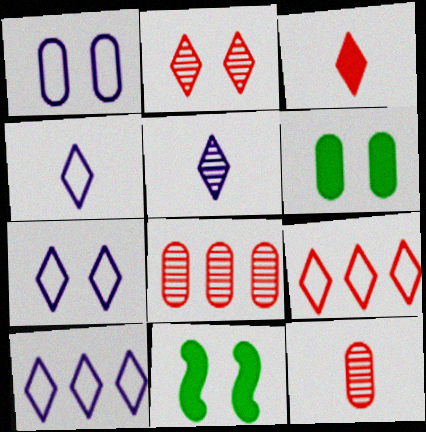[[1, 2, 11], 
[2, 3, 9], 
[4, 7, 10], 
[4, 8, 11], 
[10, 11, 12]]